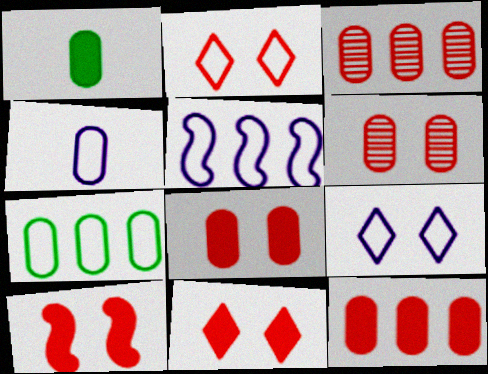[[2, 6, 10], 
[4, 5, 9], 
[8, 10, 11]]